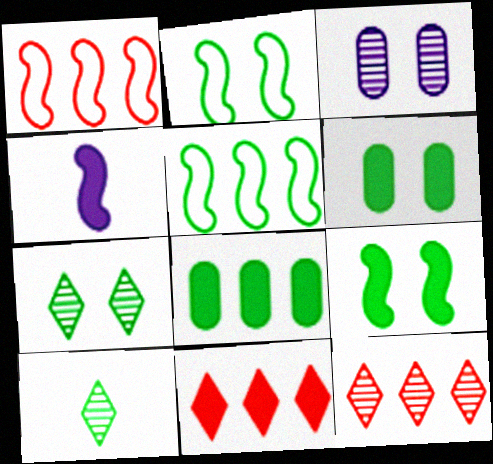[[2, 6, 7], 
[2, 8, 10], 
[4, 6, 11], 
[5, 6, 10]]